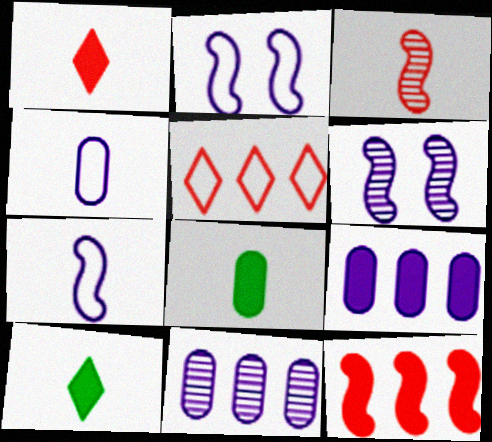[[3, 4, 10], 
[5, 6, 8]]